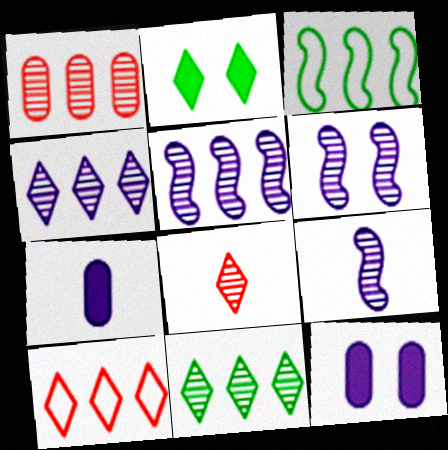[[1, 5, 11], 
[3, 8, 12], 
[5, 6, 9]]